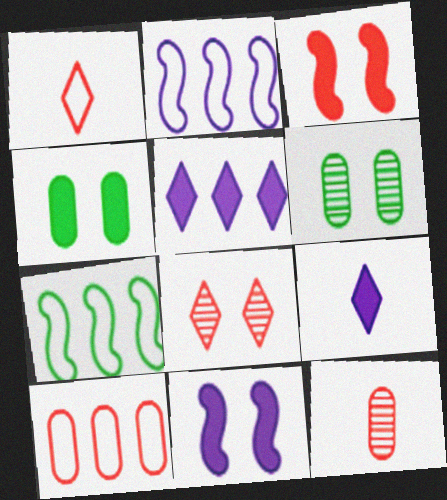[]